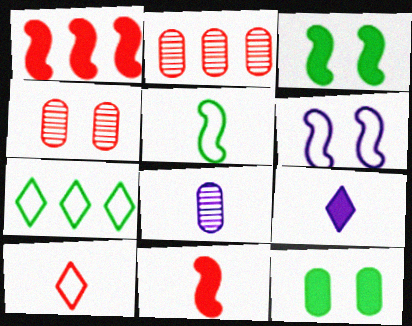[[1, 4, 10], 
[1, 9, 12]]